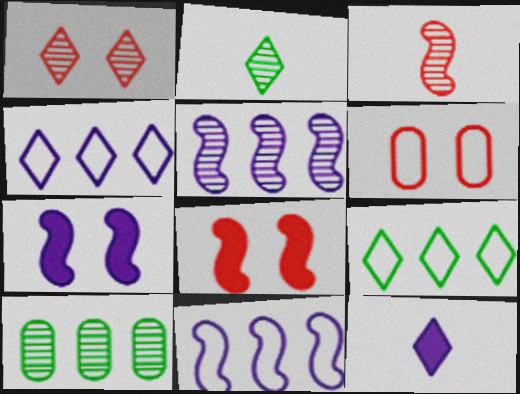[[1, 6, 8], 
[1, 9, 12]]